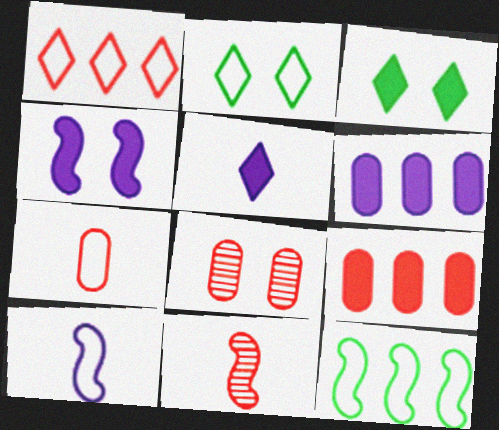[[2, 4, 8], 
[2, 6, 11], 
[4, 5, 6], 
[4, 11, 12], 
[5, 8, 12], 
[7, 8, 9]]